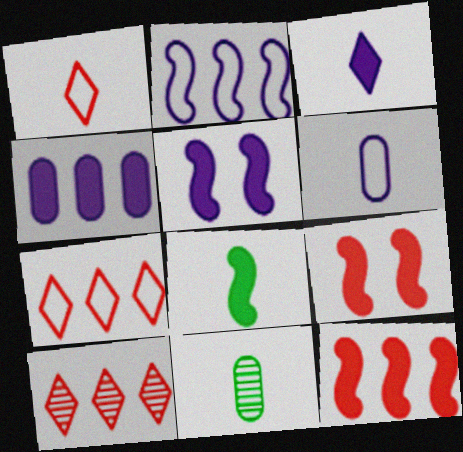[[3, 4, 5], 
[5, 7, 11], 
[5, 8, 12]]